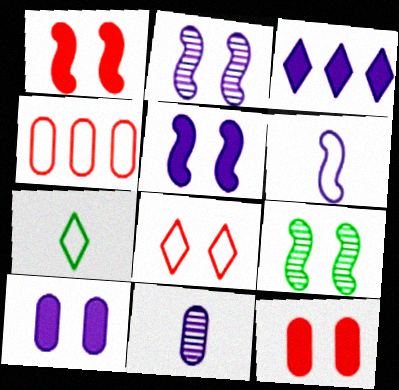[[8, 9, 10]]